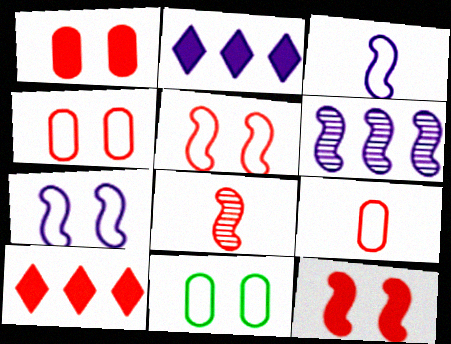[[2, 8, 11], 
[4, 8, 10]]